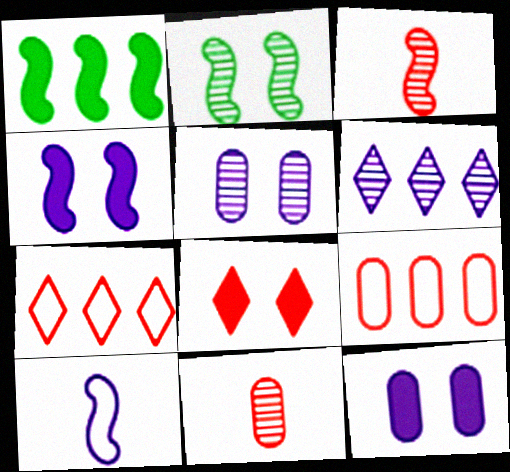[[1, 6, 9], 
[2, 6, 11], 
[3, 8, 9], 
[6, 10, 12]]